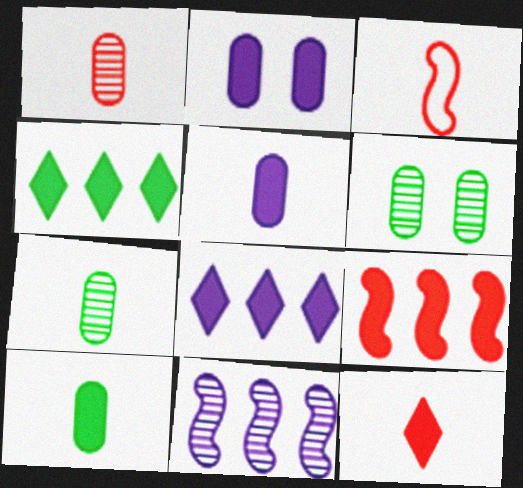[[1, 3, 12], 
[3, 6, 8]]